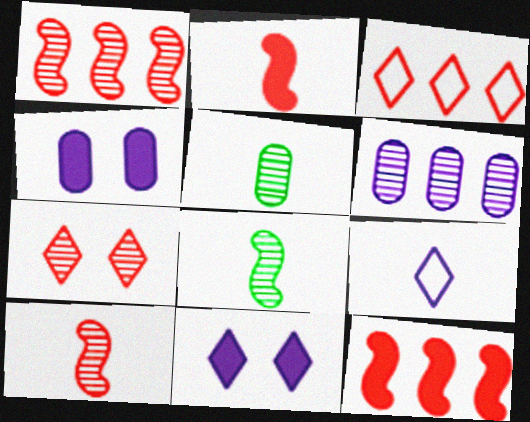[[2, 5, 9], 
[3, 4, 8], 
[6, 7, 8]]